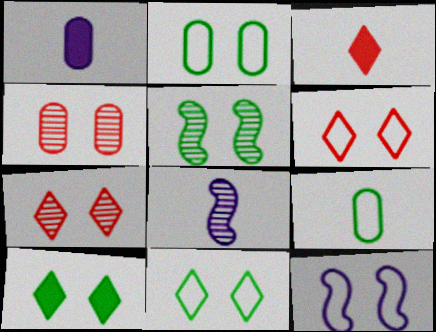[[2, 5, 10], 
[2, 6, 12], 
[3, 8, 9], 
[4, 10, 12]]